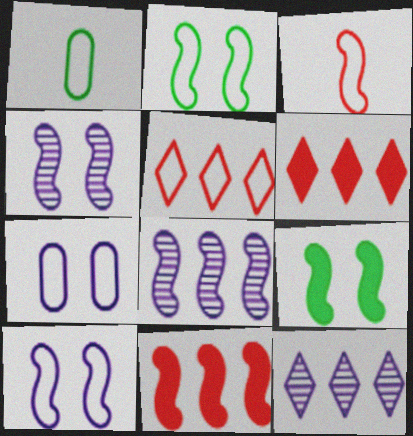[[1, 4, 6], 
[1, 5, 10], 
[3, 8, 9]]